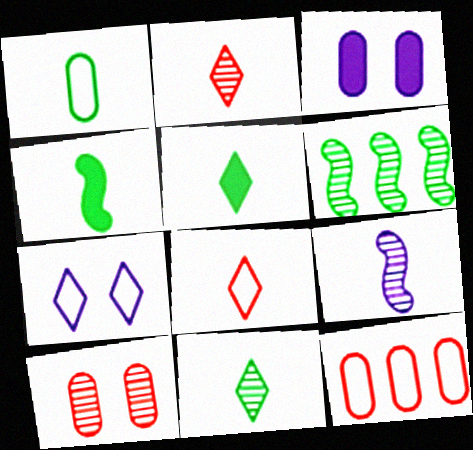[[1, 4, 11], 
[3, 6, 8]]